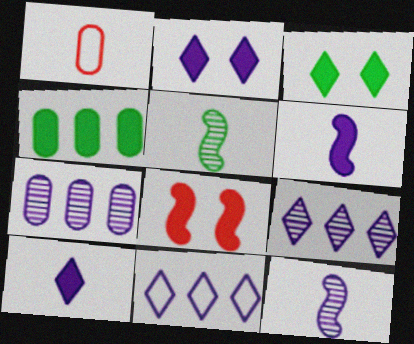[[1, 5, 10], 
[4, 8, 10]]